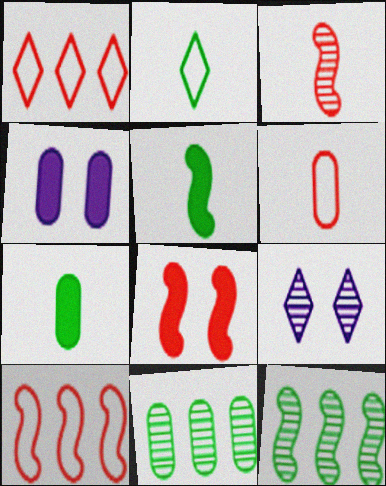[[3, 8, 10], 
[3, 9, 11], 
[4, 6, 11], 
[7, 9, 10]]